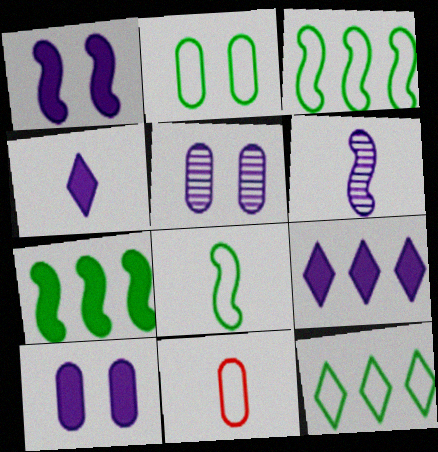[[2, 8, 12]]